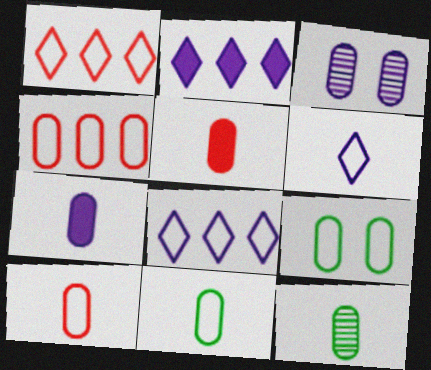[[7, 10, 12]]